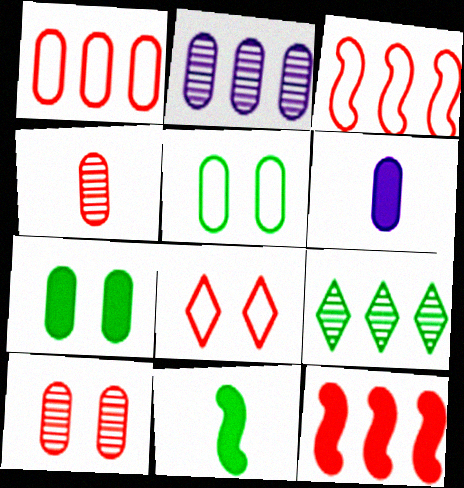[[2, 8, 11], 
[4, 8, 12], 
[5, 9, 11]]